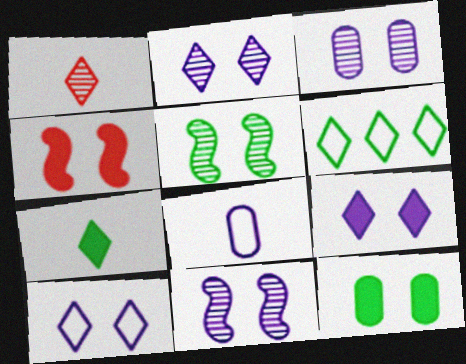[[1, 6, 9], 
[2, 3, 11], 
[2, 9, 10], 
[4, 9, 12]]